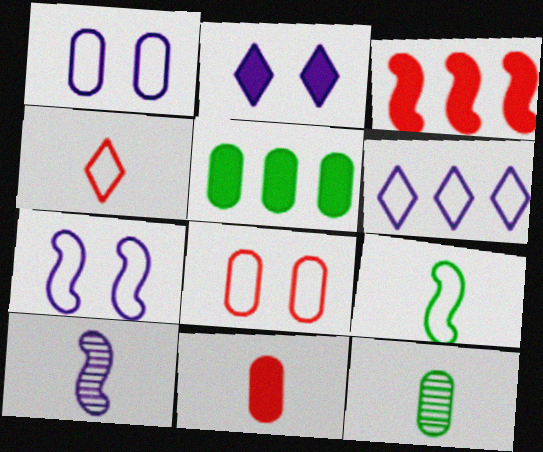[[6, 8, 9]]